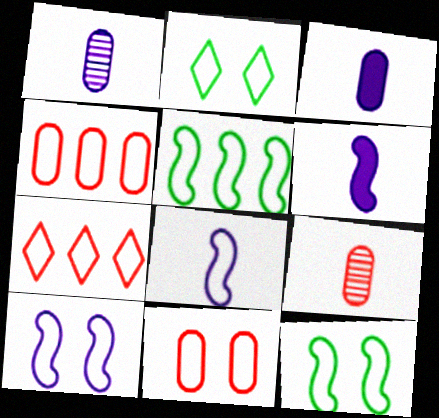[[2, 4, 8], 
[2, 10, 11]]